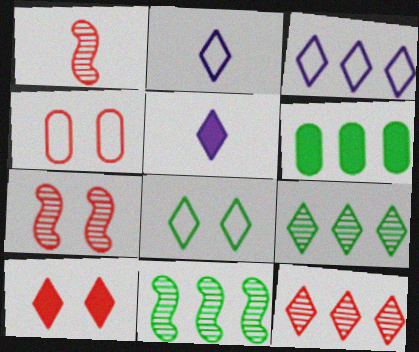[[2, 6, 7], 
[2, 9, 10], 
[4, 5, 11], 
[4, 7, 10], 
[5, 8, 12]]